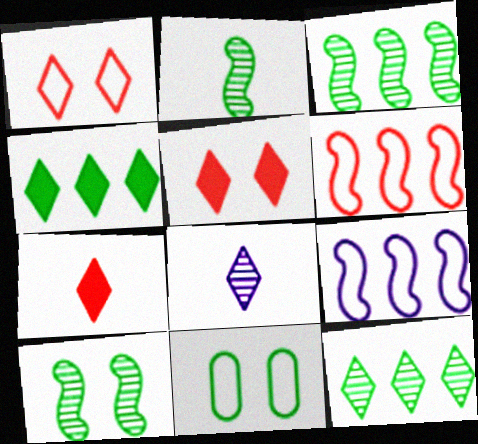[[1, 4, 8], 
[2, 3, 10], 
[2, 4, 11]]